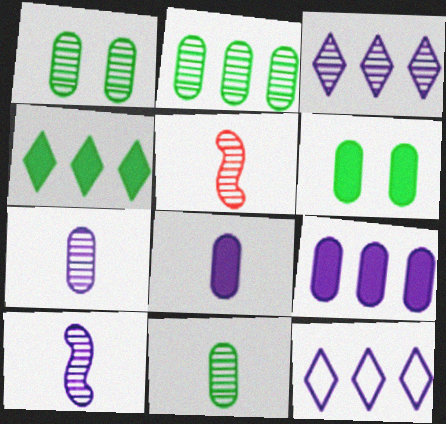[[1, 2, 11], 
[1, 3, 5], 
[5, 6, 12]]